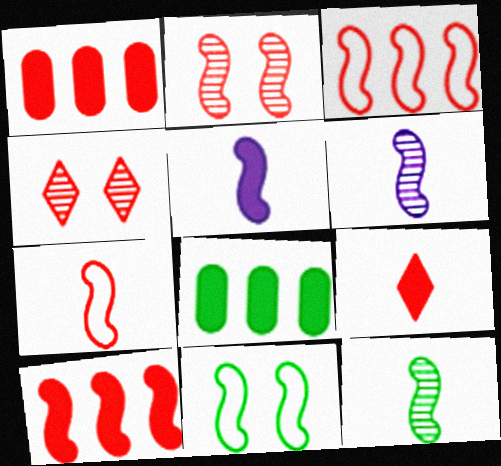[[1, 4, 7], 
[2, 7, 10], 
[5, 7, 12], 
[6, 10, 11]]